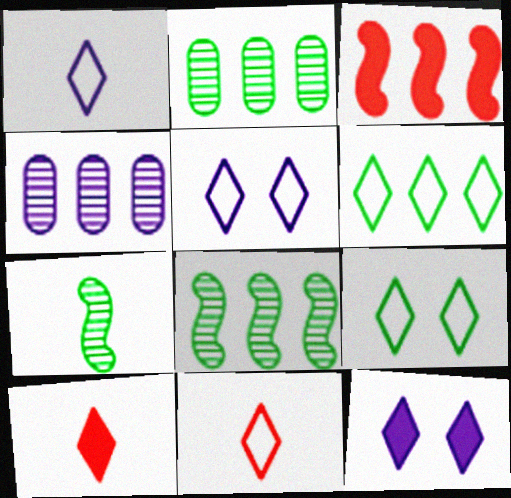[[3, 4, 6], 
[5, 6, 11]]